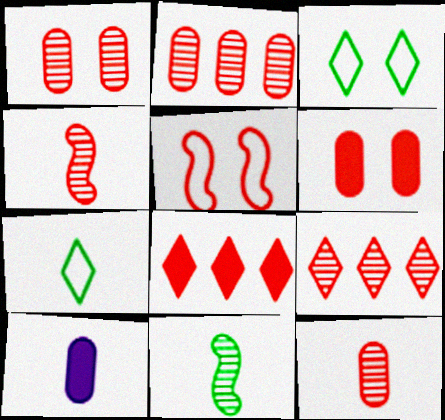[[1, 2, 12], 
[1, 4, 9], 
[4, 7, 10], 
[5, 8, 12]]